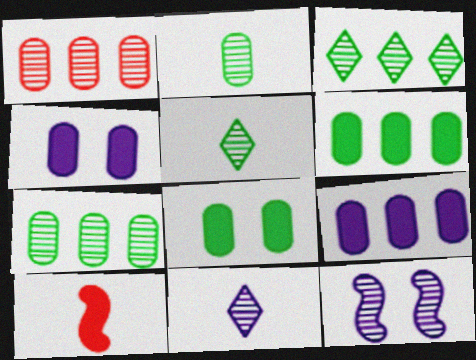[[1, 5, 12]]